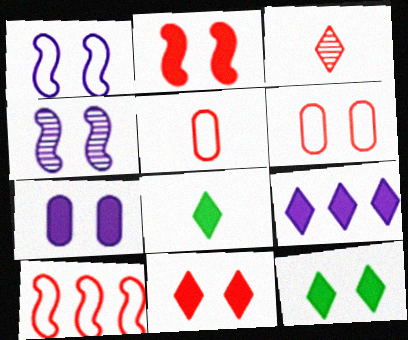[[2, 7, 12], 
[4, 6, 12], 
[8, 9, 11]]